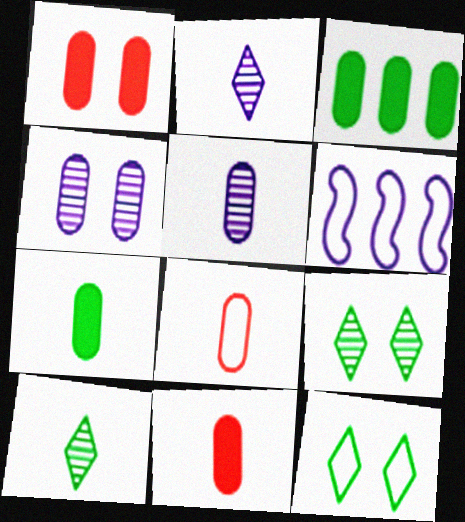[[1, 6, 10], 
[3, 4, 8], 
[5, 7, 8], 
[6, 8, 12], 
[6, 9, 11]]